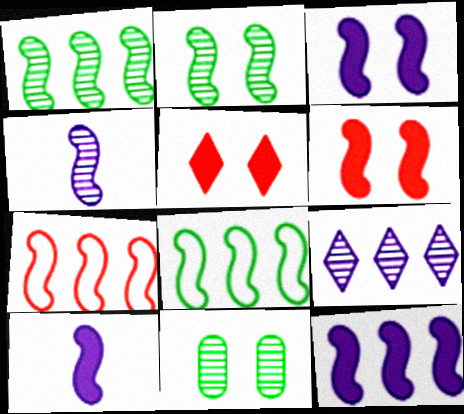[[1, 7, 12], 
[2, 7, 10], 
[3, 10, 12], 
[4, 6, 8]]